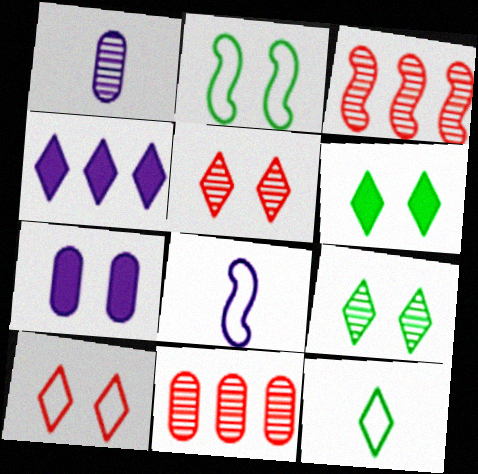[[1, 3, 9], 
[2, 5, 7], 
[3, 7, 12], 
[4, 5, 12], 
[6, 8, 11]]